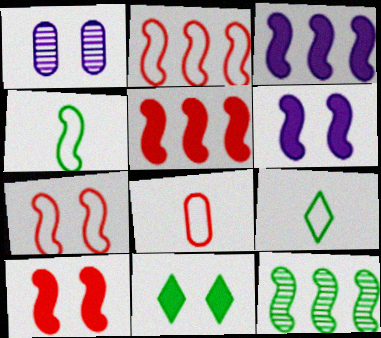[[1, 5, 9], 
[1, 7, 11], 
[2, 3, 12]]